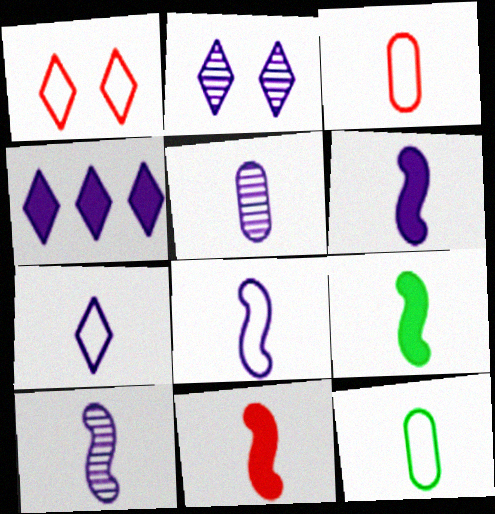[[2, 4, 7], 
[5, 6, 7], 
[6, 8, 10], 
[6, 9, 11]]